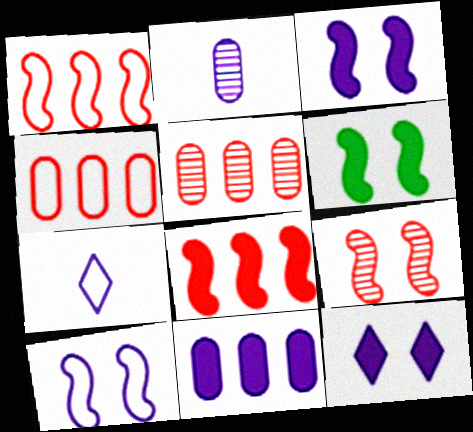[[5, 6, 7], 
[6, 9, 10]]